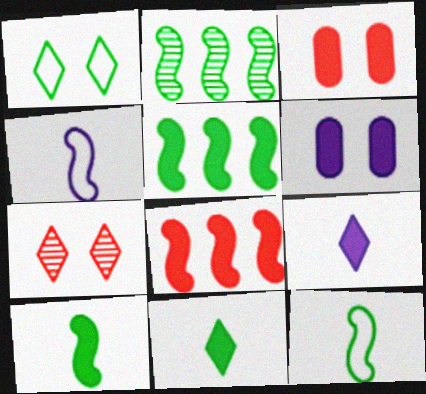[[3, 5, 9], 
[6, 8, 11]]